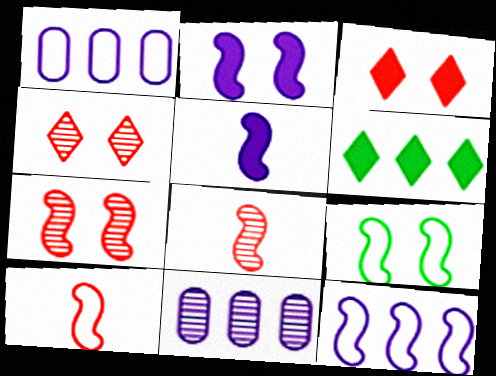[[2, 7, 9], 
[9, 10, 12]]